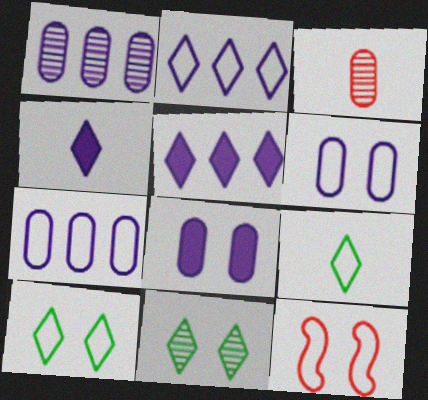[[6, 10, 12], 
[7, 9, 12], 
[8, 11, 12]]